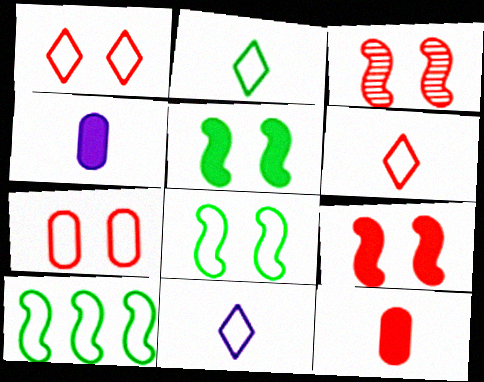[[2, 6, 11], 
[7, 10, 11]]